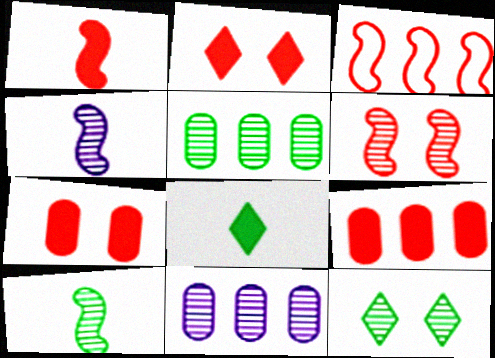[[1, 2, 9], 
[1, 3, 6], 
[5, 10, 12]]